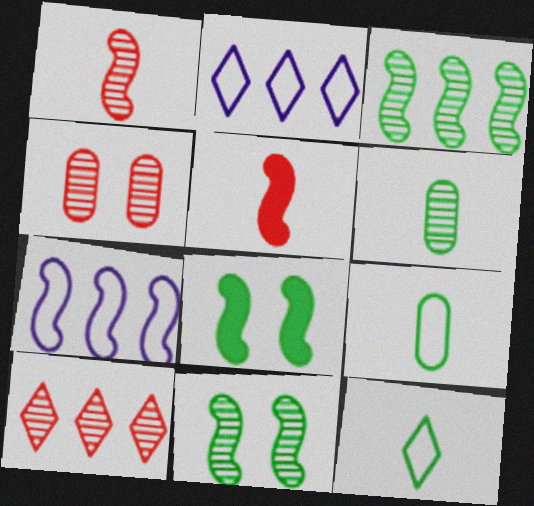[[1, 4, 10], 
[1, 7, 8], 
[5, 7, 11]]